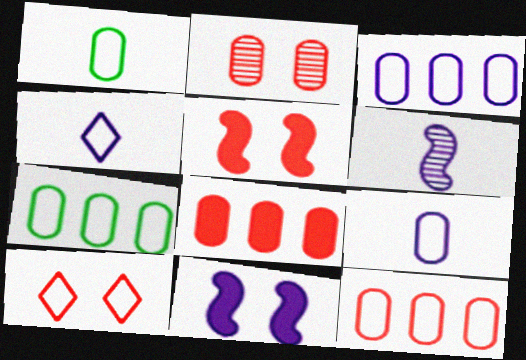[[2, 5, 10], 
[3, 7, 12]]